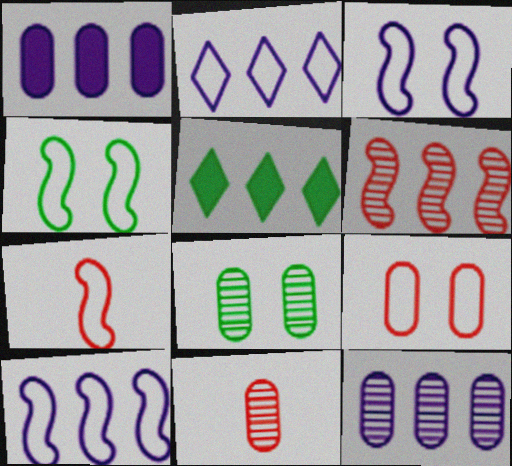[[3, 5, 11], 
[4, 7, 10], 
[8, 11, 12]]